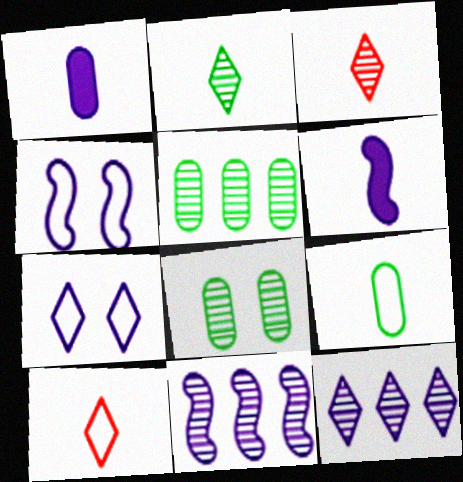[[1, 4, 12], 
[1, 7, 11], 
[3, 6, 9], 
[3, 8, 11], 
[4, 6, 11]]